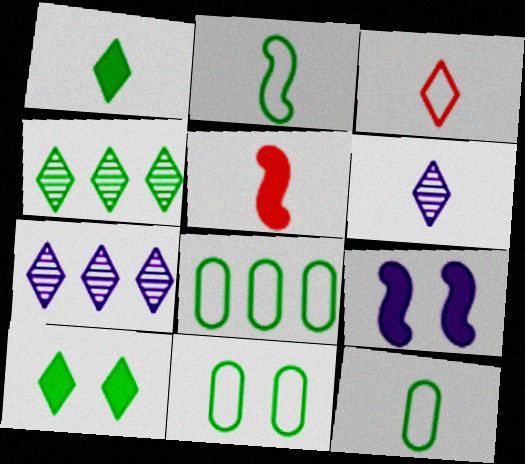[[1, 3, 6], 
[3, 7, 10], 
[5, 6, 12], 
[5, 7, 11], 
[8, 11, 12]]